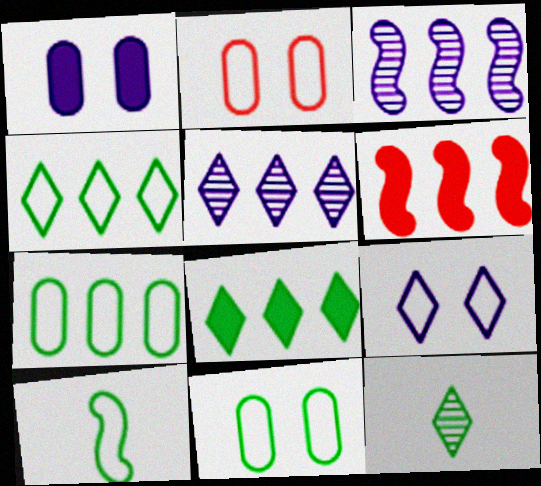[[4, 10, 11], 
[5, 6, 7]]